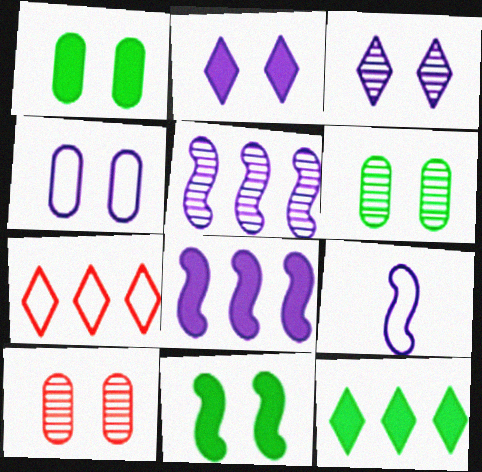[[1, 4, 10], 
[9, 10, 12]]